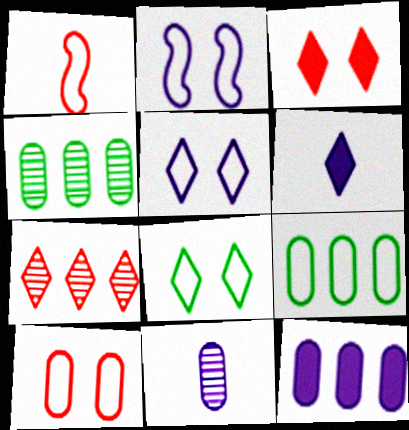[[1, 5, 9], 
[2, 8, 10], 
[6, 7, 8]]